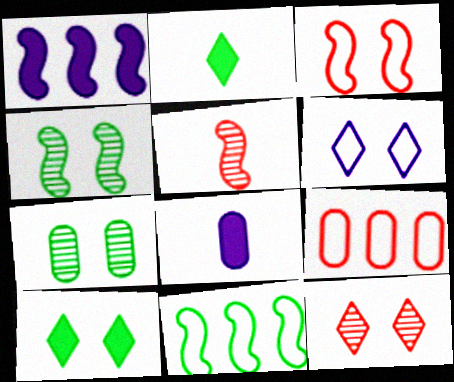[[2, 7, 11], 
[6, 10, 12], 
[7, 8, 9], 
[8, 11, 12]]